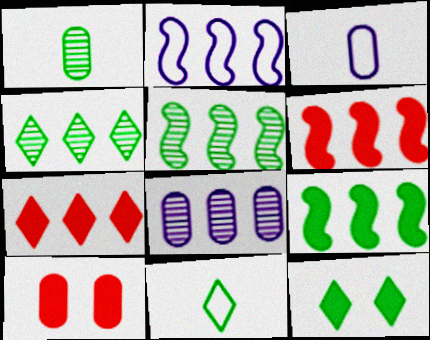[[2, 5, 6], 
[4, 11, 12]]